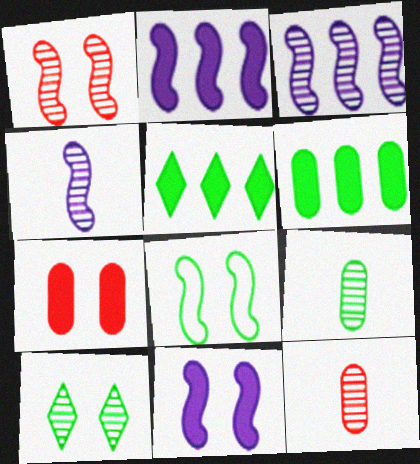[[1, 8, 11], 
[3, 10, 12], 
[5, 8, 9]]